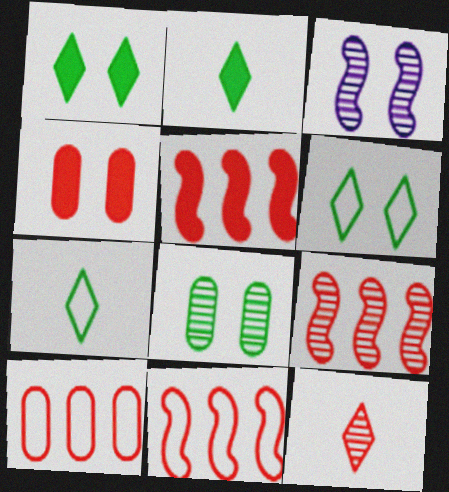[[2, 3, 10], 
[3, 4, 6], 
[4, 11, 12], 
[5, 9, 11]]